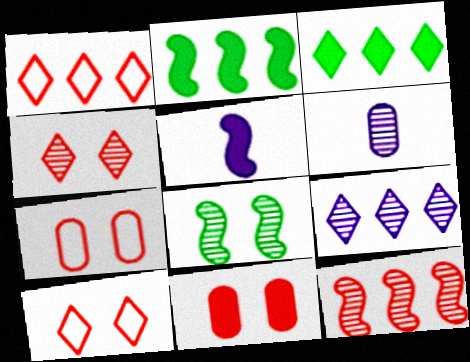[[1, 3, 9], 
[2, 6, 10], 
[3, 5, 11]]